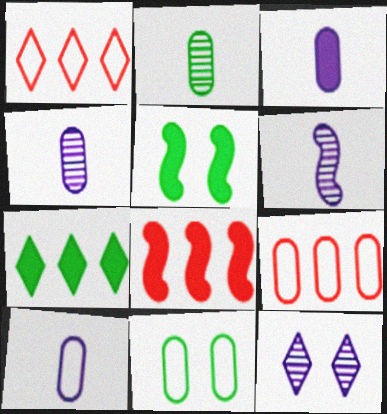[[1, 4, 5], 
[3, 4, 10], 
[9, 10, 11]]